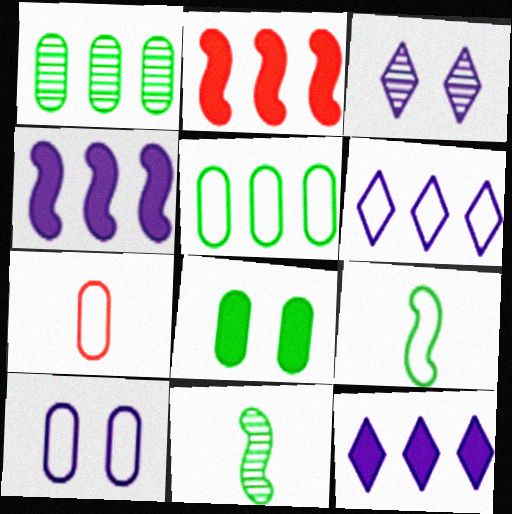[[1, 2, 6], 
[5, 7, 10]]